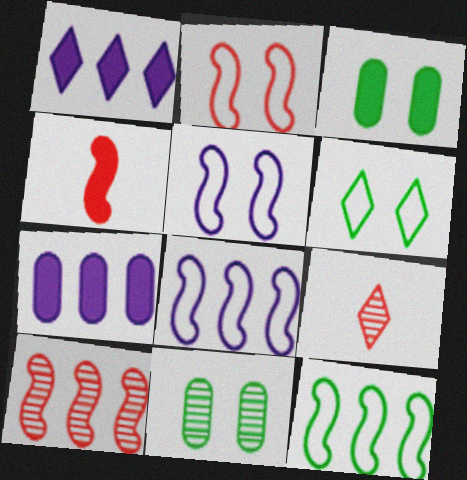[[1, 3, 4], 
[1, 6, 9], 
[2, 4, 10], 
[3, 8, 9]]